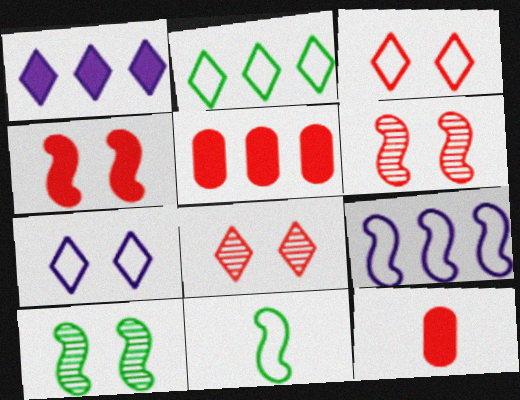[]